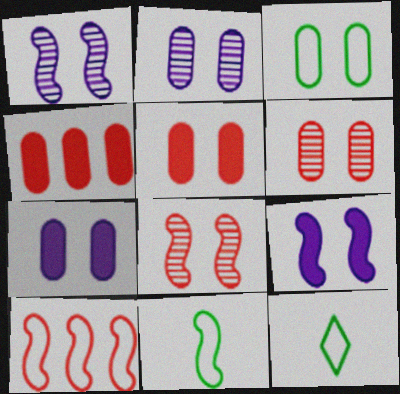[[1, 4, 12], 
[2, 3, 5], 
[3, 6, 7]]